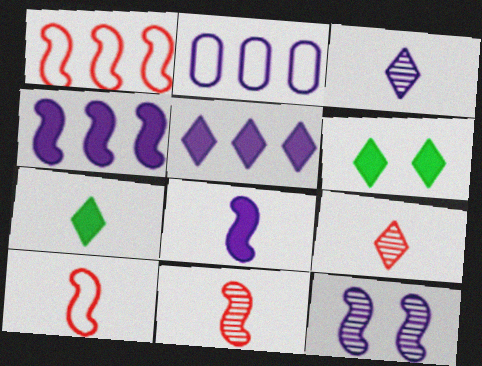[[2, 6, 11]]